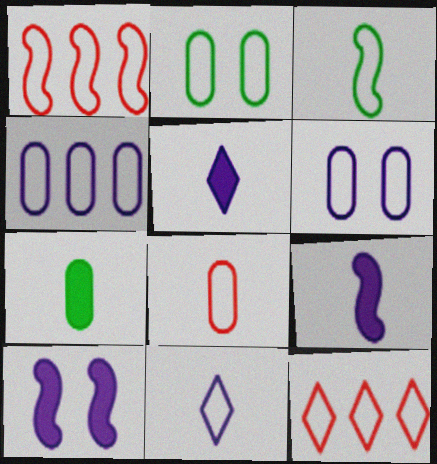[[1, 2, 11], 
[2, 4, 8], 
[3, 6, 12], 
[3, 8, 11]]